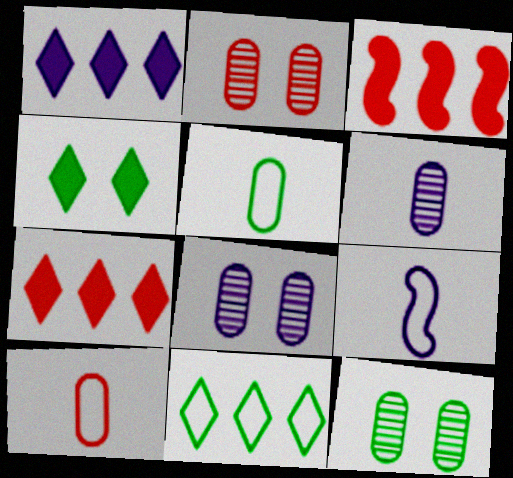[[1, 8, 9], 
[2, 8, 12], 
[7, 9, 12]]